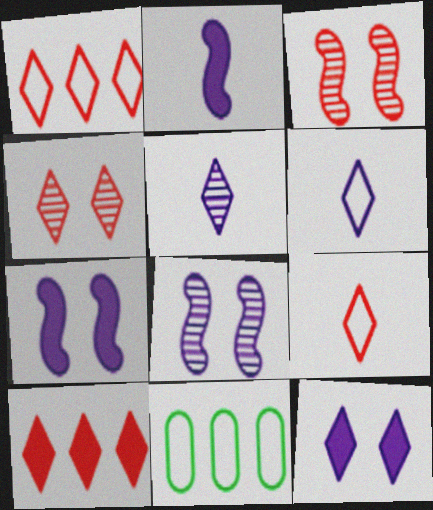[[2, 4, 11], 
[4, 9, 10]]